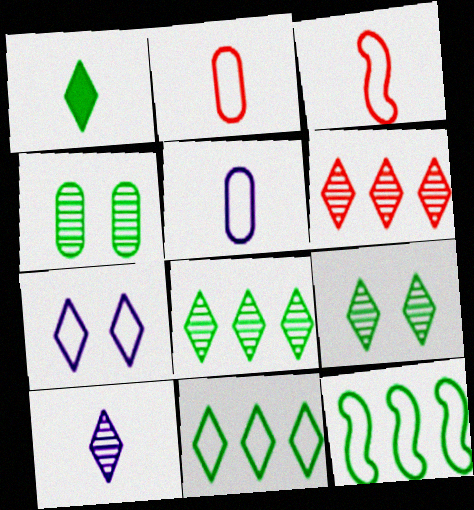[[1, 4, 12], 
[1, 6, 7], 
[1, 9, 11], 
[2, 7, 12], 
[6, 9, 10]]